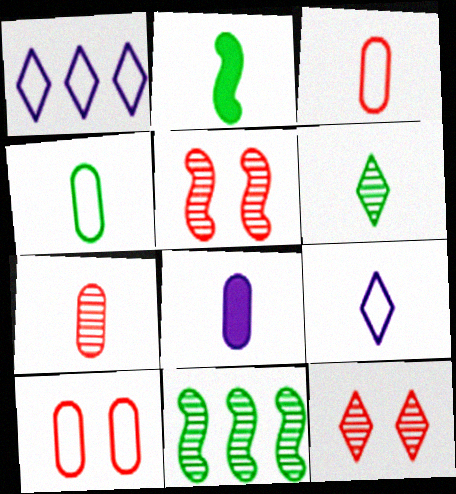[[2, 4, 6], 
[2, 7, 9], 
[4, 7, 8]]